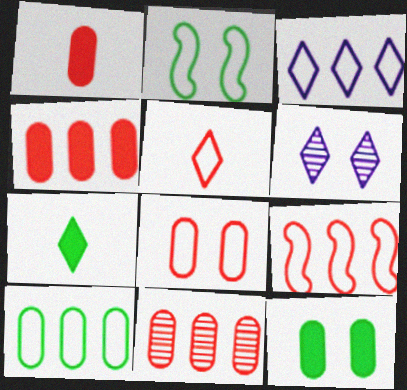[[1, 8, 11], 
[3, 9, 10], 
[5, 8, 9]]